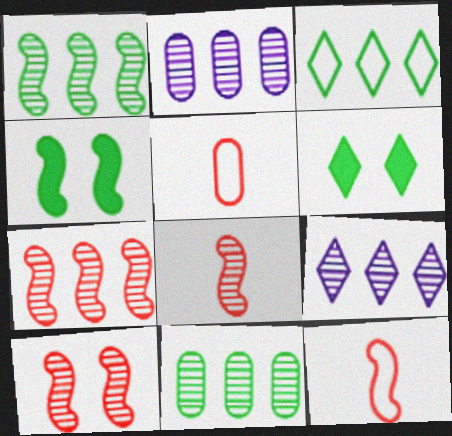[[2, 6, 12], 
[4, 5, 9], 
[7, 8, 10], 
[7, 9, 11]]